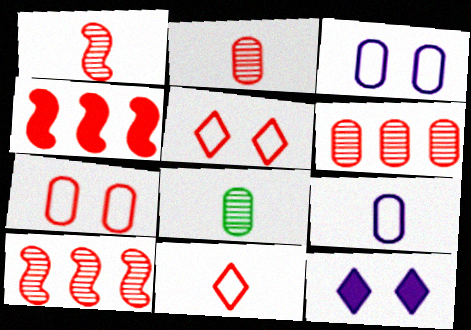[[2, 4, 5]]